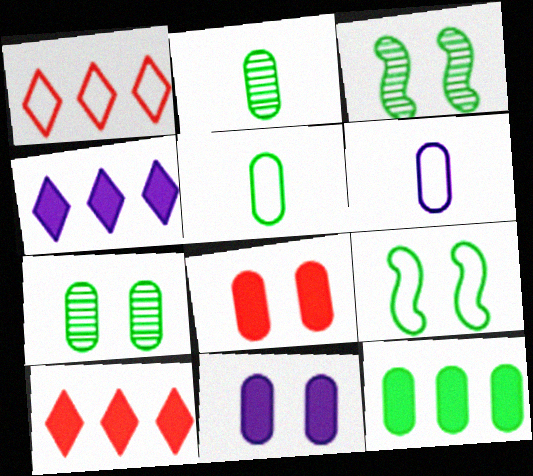[[1, 6, 9], 
[3, 6, 10], 
[5, 7, 12]]